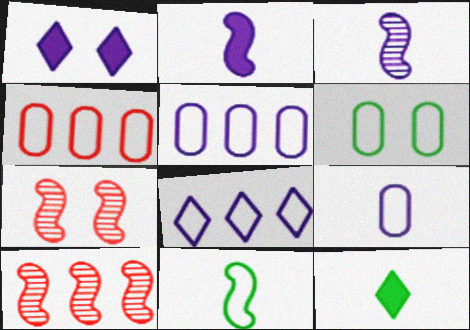[[1, 3, 5], 
[1, 6, 7], 
[4, 6, 9], 
[5, 7, 12]]